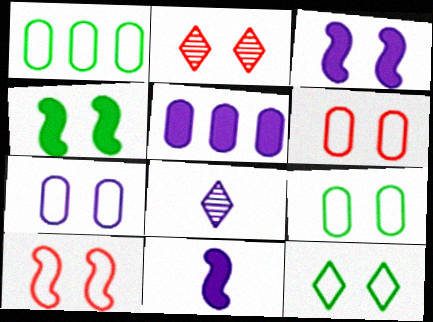[[1, 2, 11], 
[2, 3, 9], 
[2, 4, 7], 
[6, 7, 9], 
[7, 10, 12]]